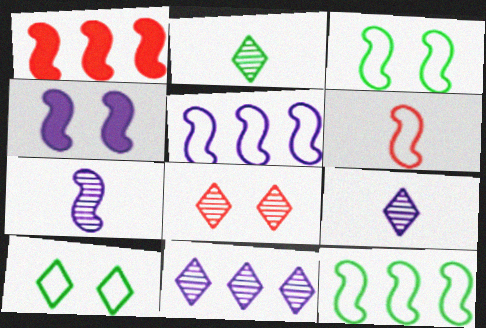[[1, 3, 7], 
[2, 8, 11], 
[3, 5, 6], 
[4, 5, 7]]